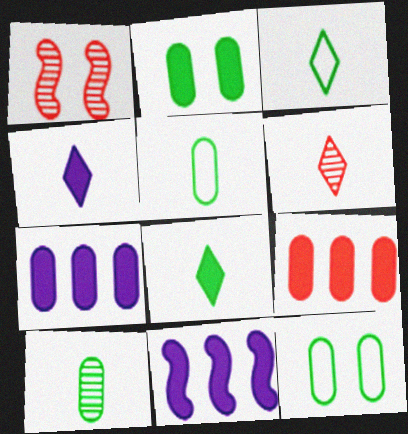[[1, 3, 7], 
[3, 4, 6], 
[6, 11, 12]]